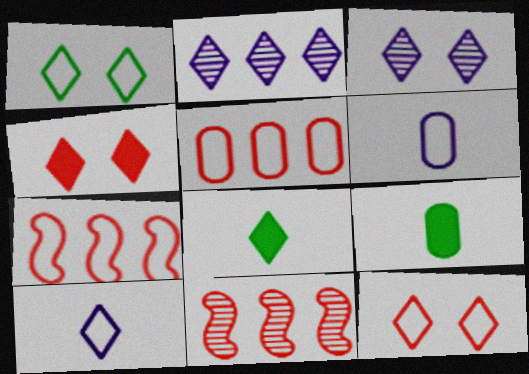[[1, 3, 4], 
[1, 6, 7], 
[2, 8, 12], 
[3, 7, 9]]